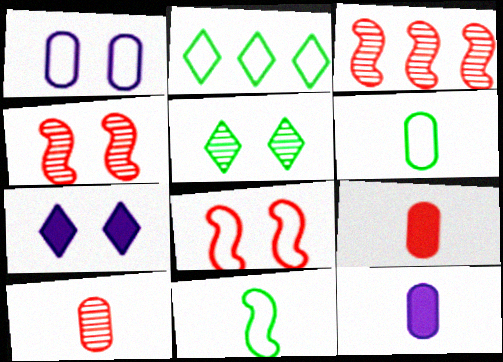[[2, 4, 12], 
[3, 6, 7], 
[6, 10, 12]]